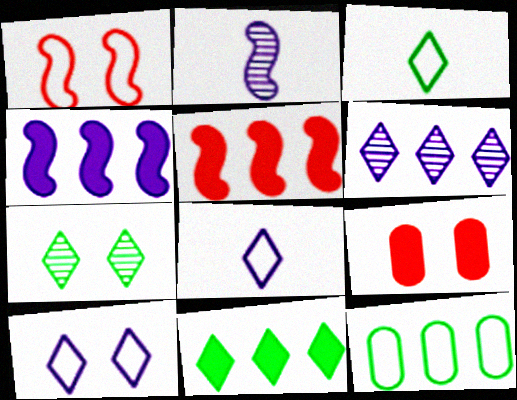[[1, 8, 12], 
[3, 7, 11], 
[5, 6, 12]]